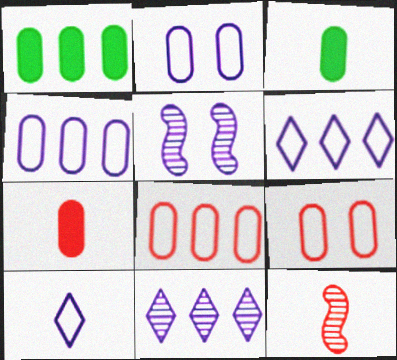[[3, 10, 12]]